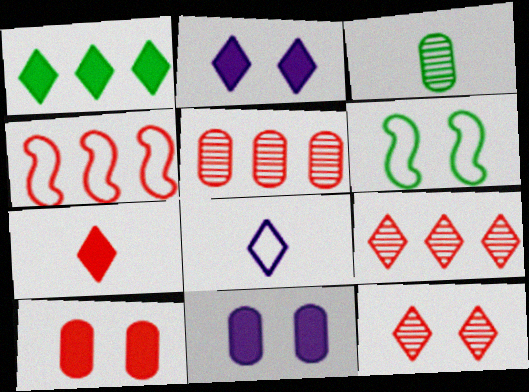[[1, 2, 7], 
[1, 3, 6], 
[1, 8, 12], 
[2, 3, 4], 
[6, 11, 12]]